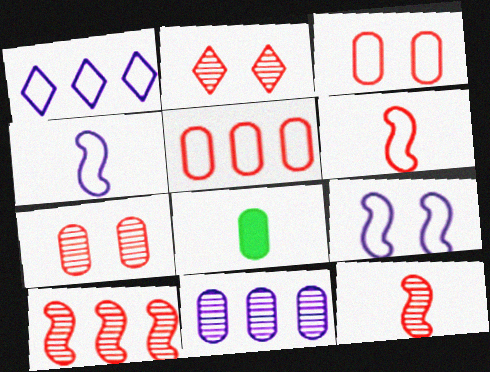[[3, 8, 11]]